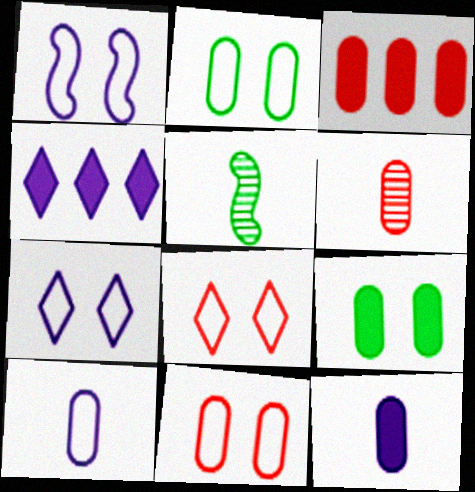[[1, 2, 8], 
[3, 5, 7], 
[3, 6, 11], 
[3, 9, 12], 
[4, 5, 11]]